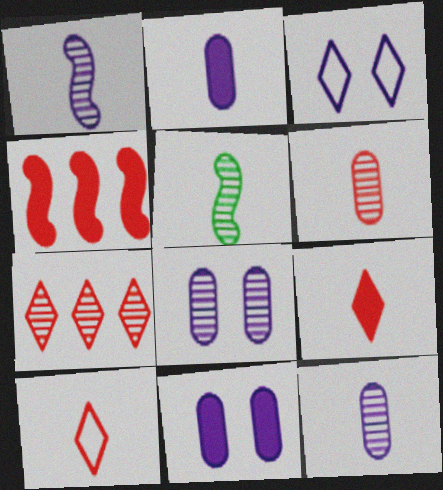[[2, 5, 10], 
[5, 7, 8]]